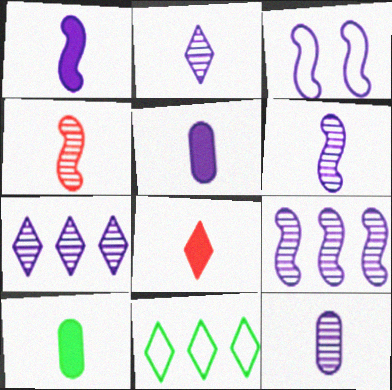[[1, 3, 9], 
[1, 8, 10], 
[2, 6, 12], 
[3, 5, 7]]